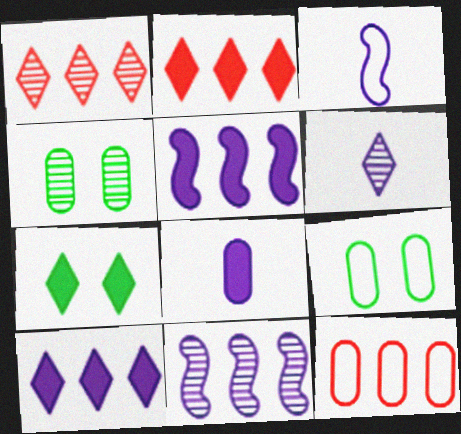[[2, 3, 4], 
[3, 6, 8], 
[4, 8, 12]]